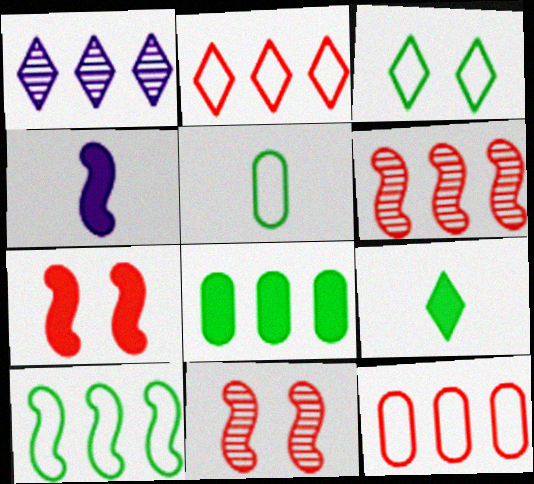[[1, 5, 7], 
[3, 5, 10], 
[4, 10, 11]]